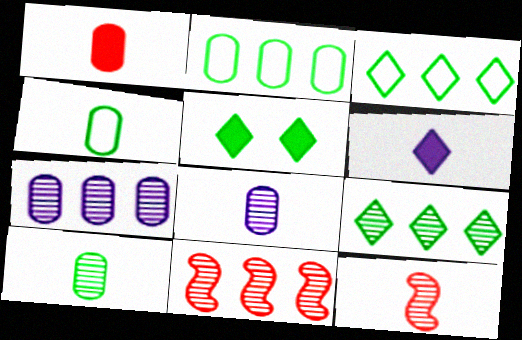[[1, 4, 8], 
[4, 6, 12], 
[7, 9, 11]]